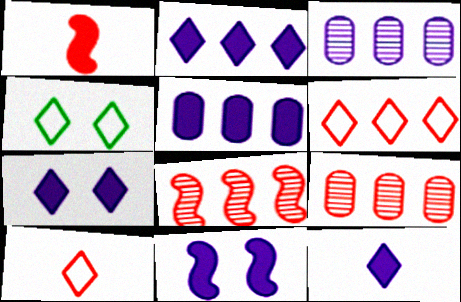[[1, 3, 4], 
[2, 7, 12], 
[5, 11, 12]]